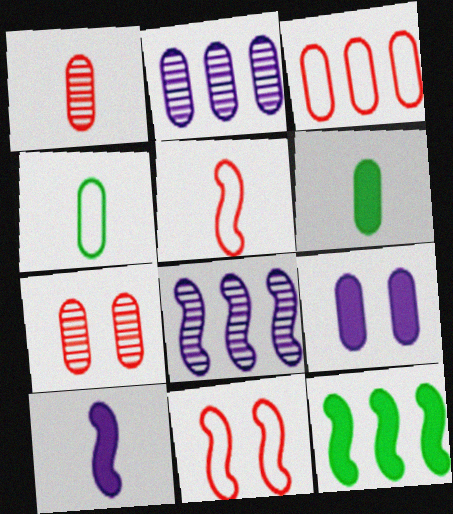[]